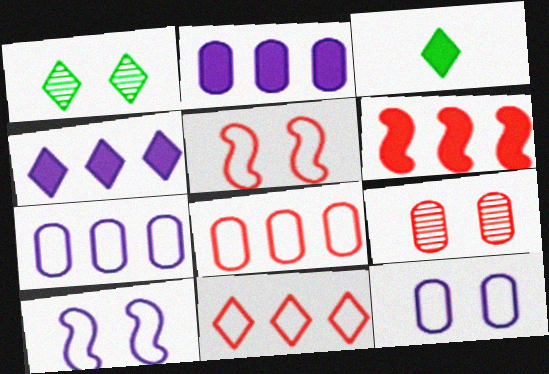[]